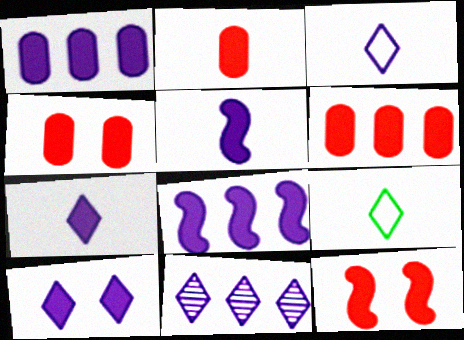[[1, 5, 10], 
[2, 4, 6], 
[3, 10, 11]]